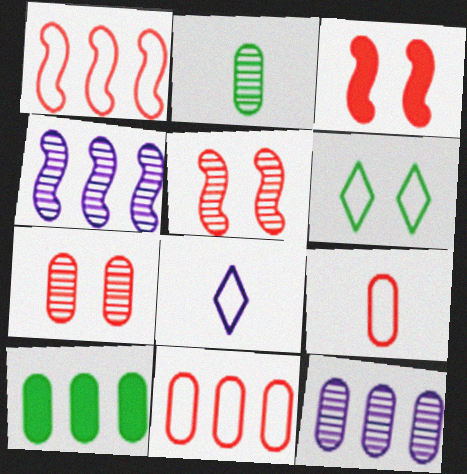[[2, 7, 12], 
[5, 8, 10], 
[10, 11, 12]]